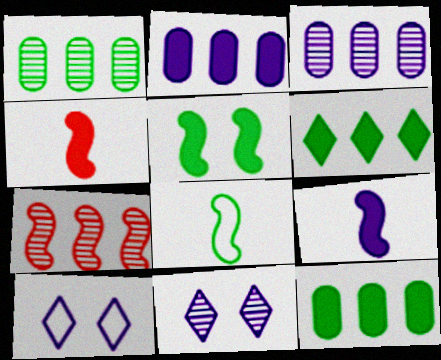[[1, 4, 10], 
[3, 9, 10]]